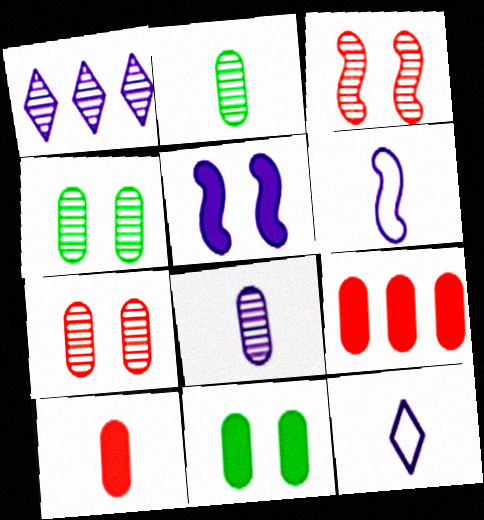[[1, 2, 3]]